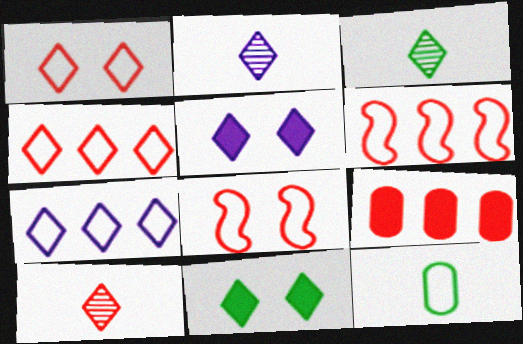[[2, 3, 10], 
[2, 4, 11], 
[2, 5, 7], 
[3, 4, 5], 
[7, 8, 12], 
[7, 10, 11], 
[8, 9, 10]]